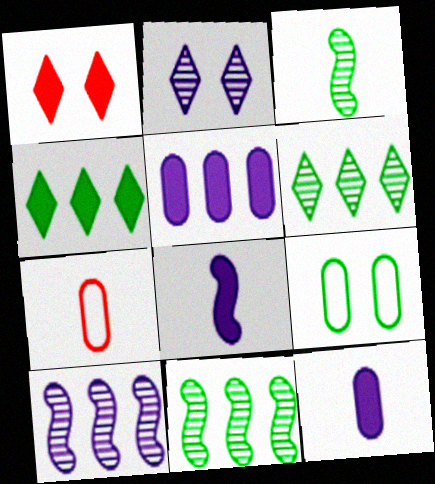[[3, 4, 9]]